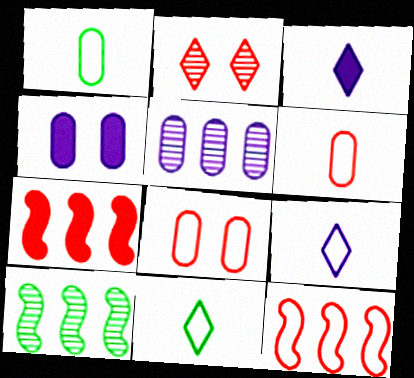[[2, 6, 7], 
[3, 8, 10]]